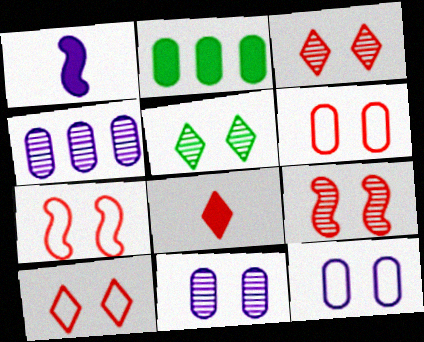[[5, 9, 11], 
[6, 7, 10]]